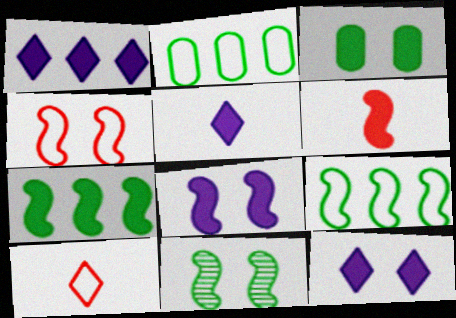[[1, 3, 6], 
[1, 5, 12], 
[4, 8, 11], 
[6, 7, 8]]